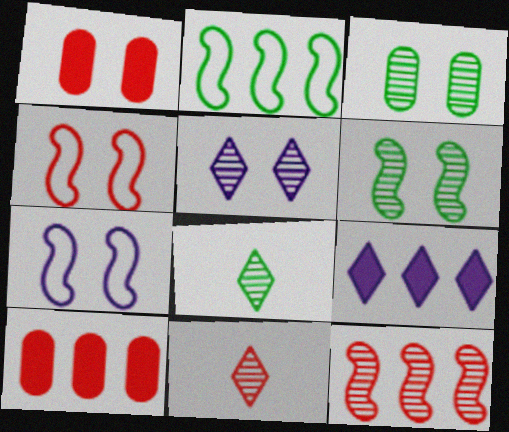[[4, 10, 11], 
[7, 8, 10]]